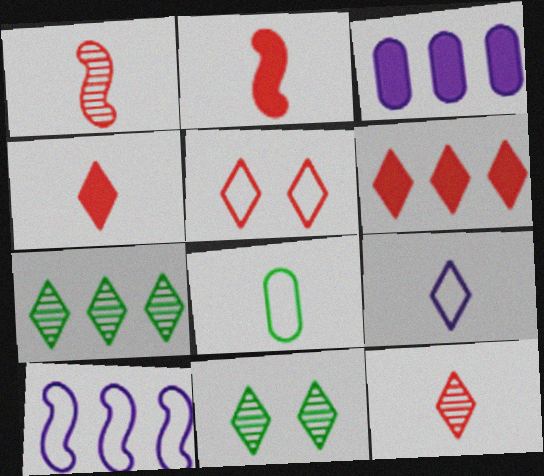[[5, 6, 12], 
[5, 8, 10], 
[6, 9, 11]]